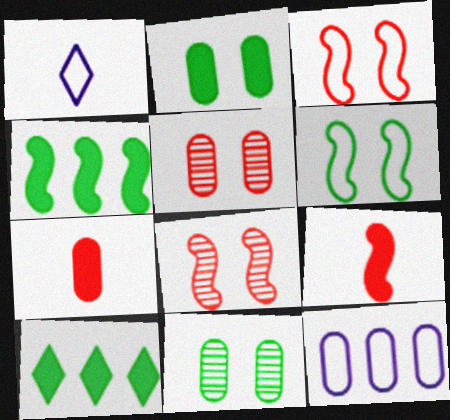[[1, 4, 5], 
[7, 11, 12]]